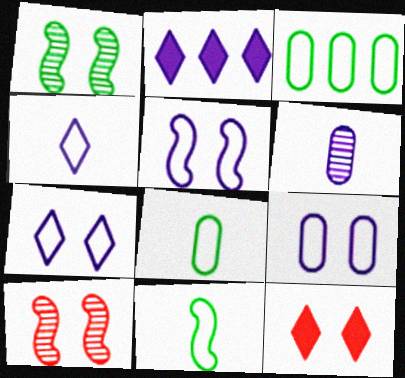[[1, 9, 12], 
[2, 5, 6], 
[2, 8, 10], 
[5, 7, 9]]